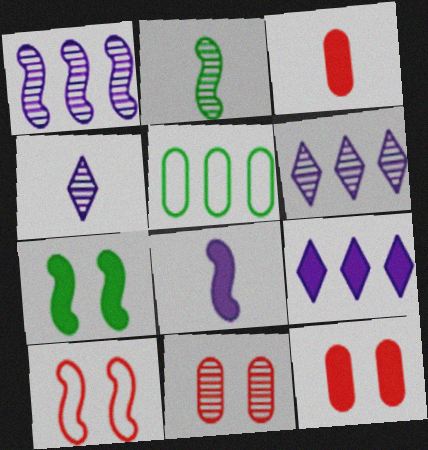[[2, 6, 11], 
[3, 7, 9]]